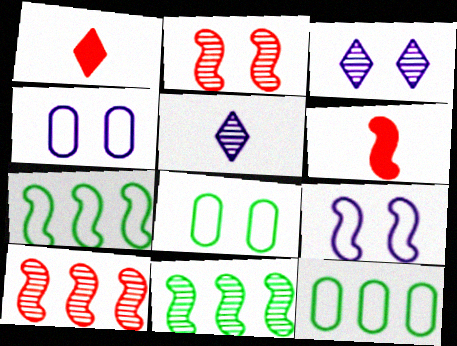[[1, 4, 11], 
[3, 6, 12], 
[6, 9, 11]]